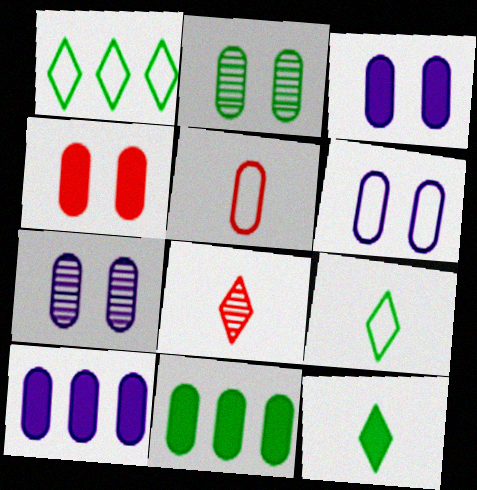[[2, 4, 6], 
[2, 5, 10], 
[3, 6, 7], 
[5, 7, 11]]